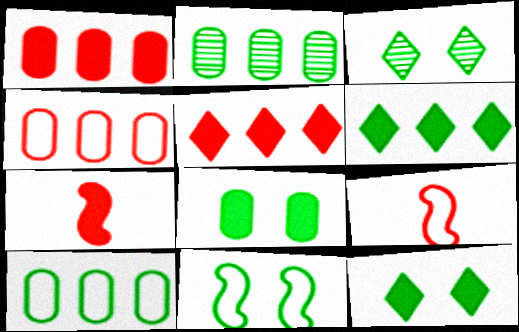[[3, 8, 11]]